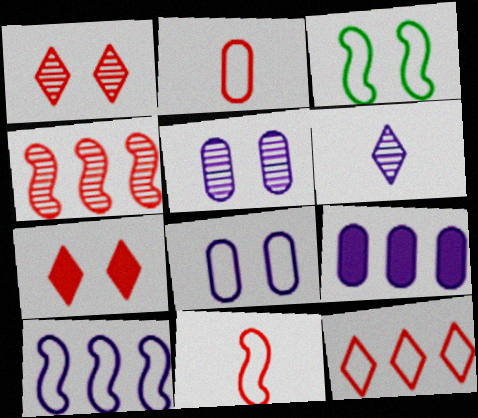[[2, 4, 7], 
[3, 5, 7], 
[3, 10, 11]]